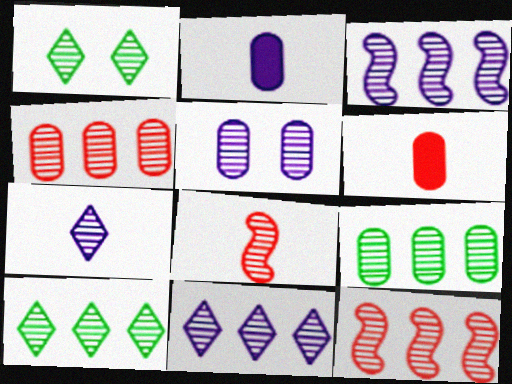[[3, 4, 10], 
[3, 5, 7], 
[5, 8, 10], 
[9, 11, 12]]